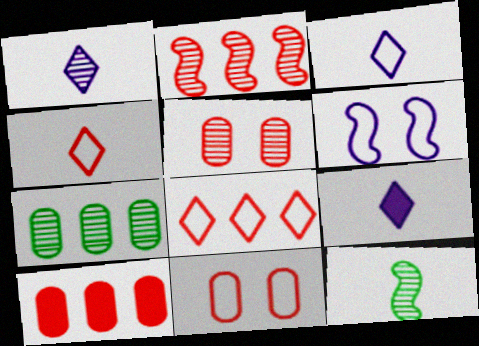[[1, 3, 9], 
[2, 8, 10]]